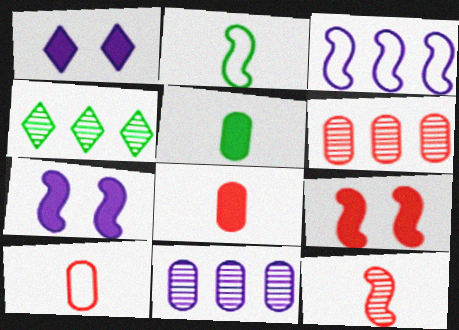[[1, 2, 6], 
[4, 7, 10]]